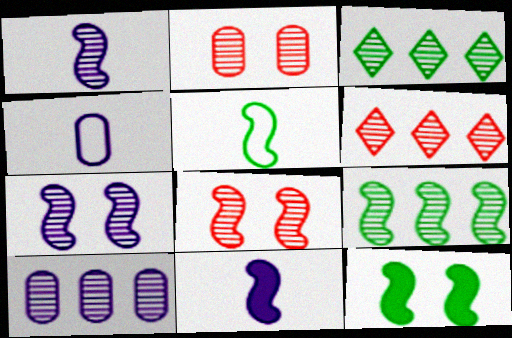[[1, 2, 3], 
[1, 8, 9], 
[4, 6, 12], 
[5, 9, 12], 
[6, 9, 10]]